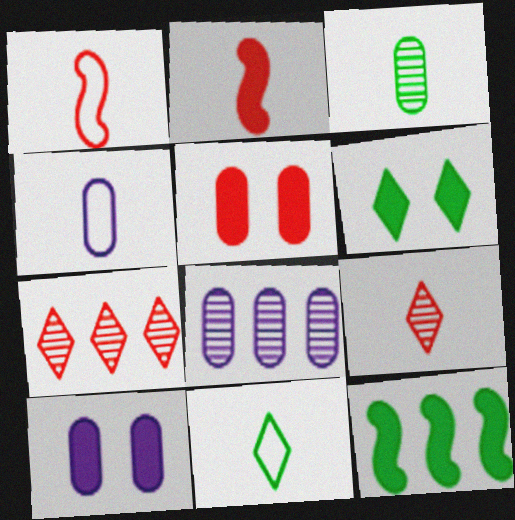[[1, 4, 11], 
[1, 5, 7], 
[1, 6, 8], 
[4, 8, 10]]